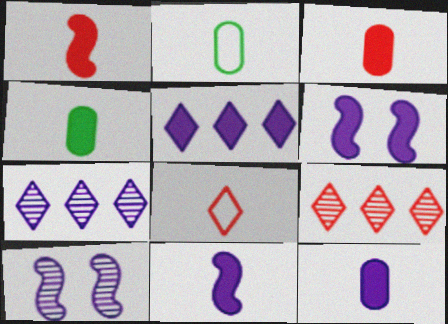[[2, 6, 9], 
[3, 4, 12], 
[5, 6, 12]]